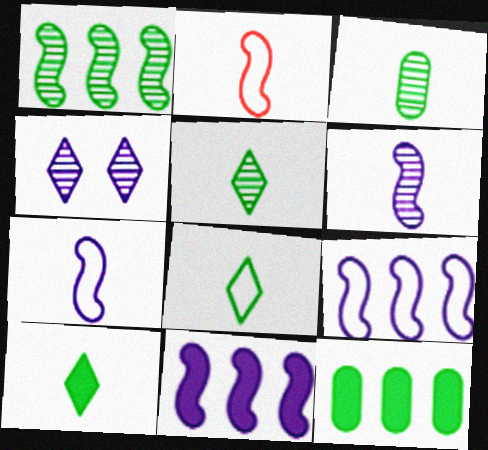[[2, 4, 12], 
[5, 8, 10]]